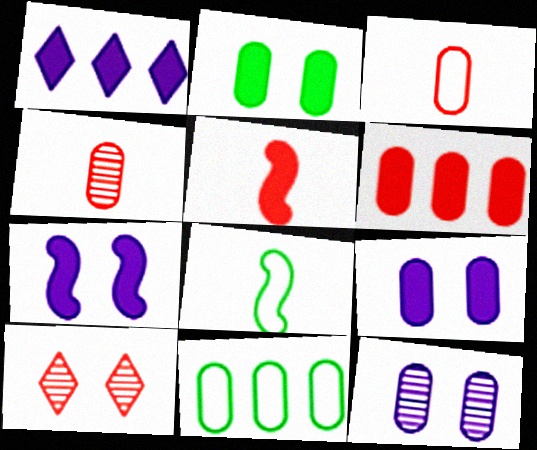[[1, 2, 5], 
[4, 9, 11]]